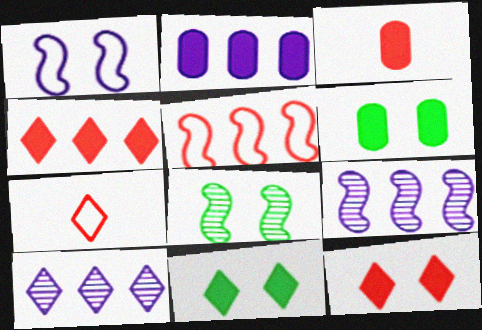[[2, 3, 6], 
[2, 7, 8], 
[6, 7, 9], 
[7, 10, 11]]